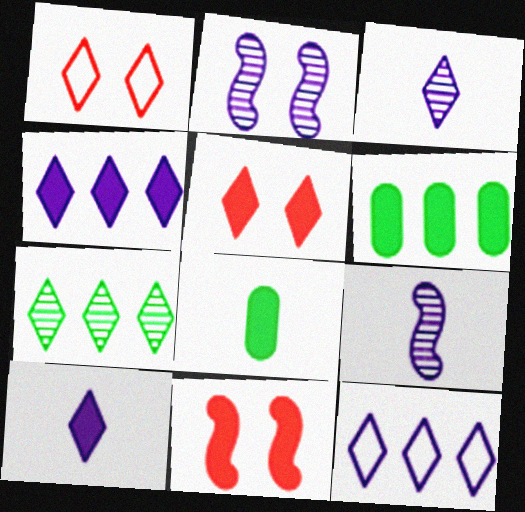[[1, 6, 9], 
[1, 7, 10], 
[4, 8, 11], 
[6, 10, 11]]